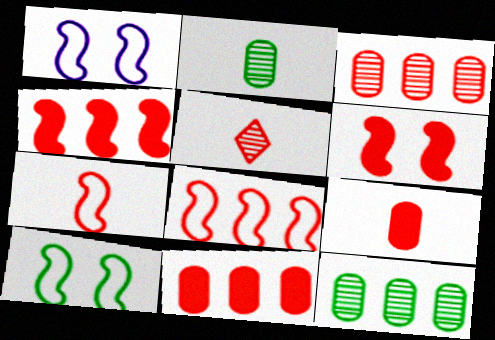[[5, 7, 9]]